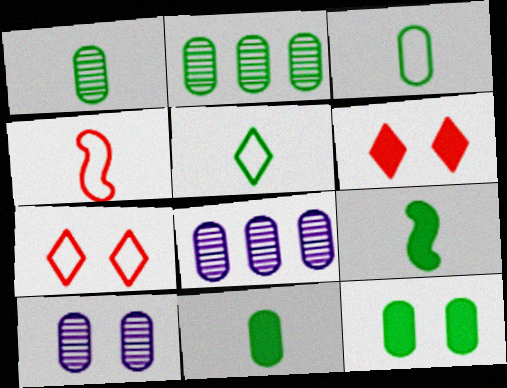[[1, 3, 11], 
[1, 5, 9], 
[2, 3, 12], 
[7, 8, 9]]